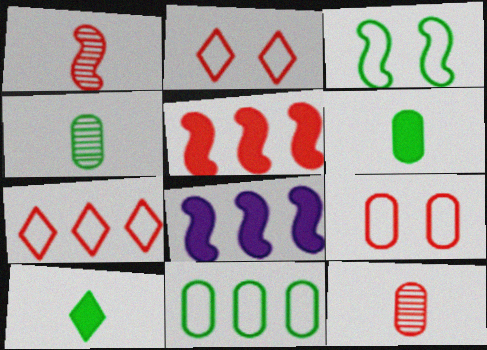[[1, 3, 8], 
[2, 4, 8], 
[2, 5, 12]]